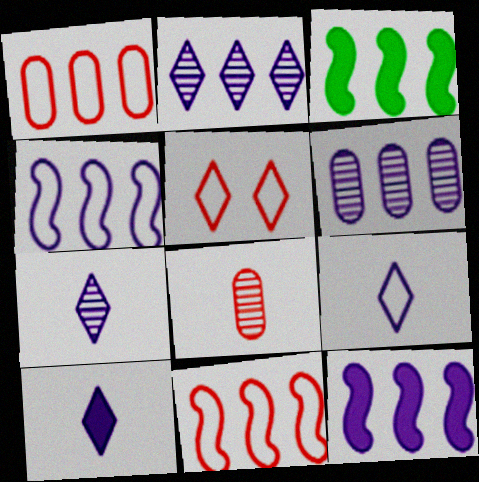[[1, 2, 3], 
[7, 9, 10]]